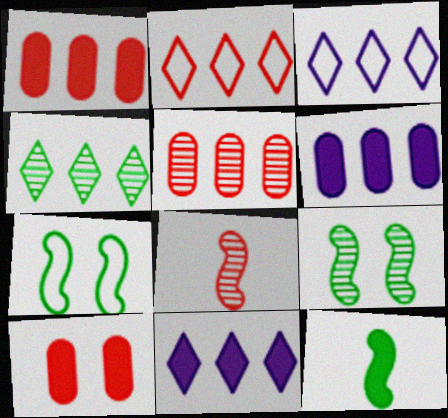[[2, 4, 11], 
[2, 8, 10], 
[10, 11, 12]]